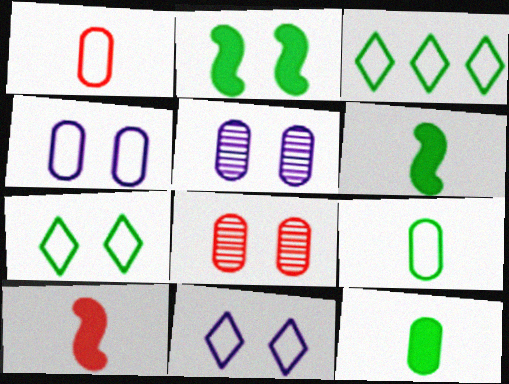[[2, 8, 11], 
[3, 5, 10]]